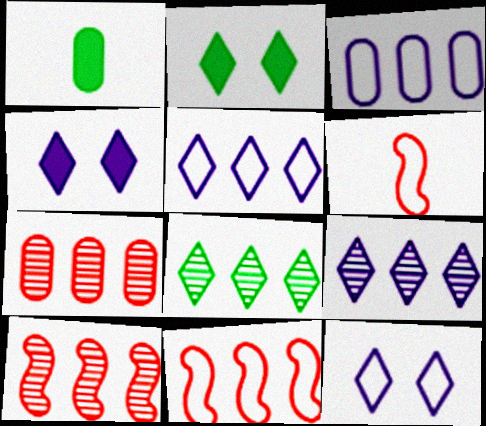[[1, 10, 12]]